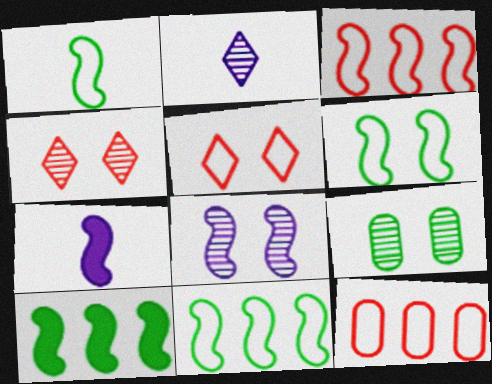[[1, 6, 11], 
[4, 8, 9]]